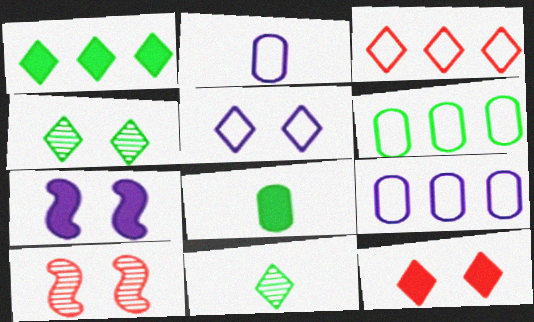[[1, 2, 10], 
[4, 5, 12]]